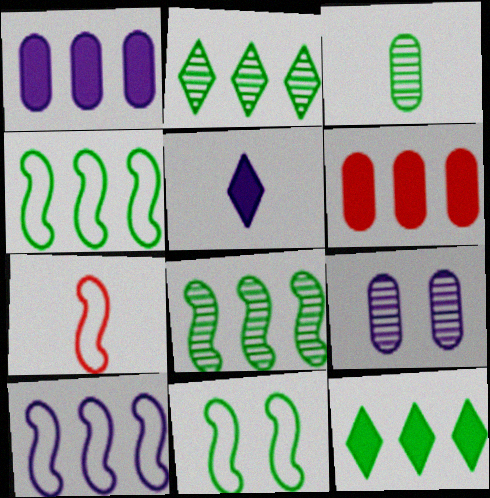[[2, 6, 10], 
[3, 5, 7], 
[3, 11, 12], 
[5, 9, 10], 
[7, 9, 12], 
[7, 10, 11]]